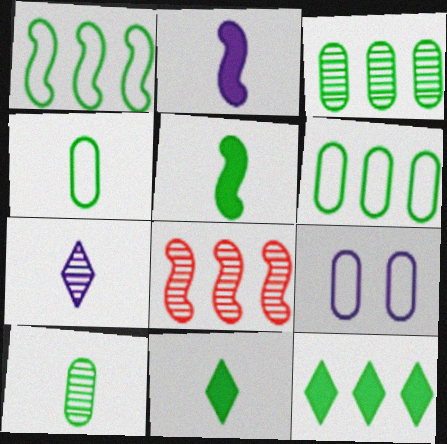[[1, 3, 12], 
[8, 9, 11]]